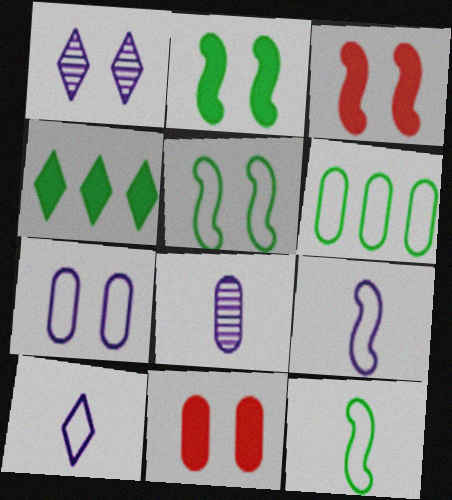[[1, 5, 11], 
[6, 8, 11]]